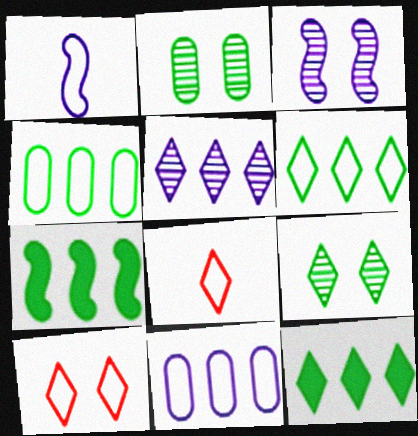[[1, 4, 10]]